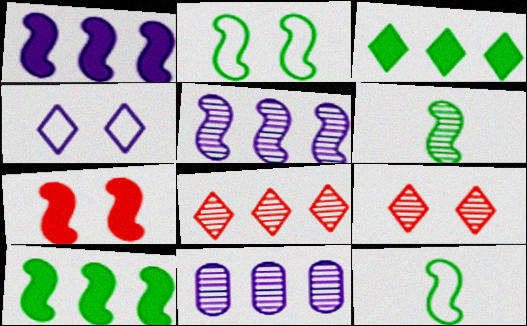[[2, 6, 10], 
[5, 7, 12], 
[6, 9, 11]]